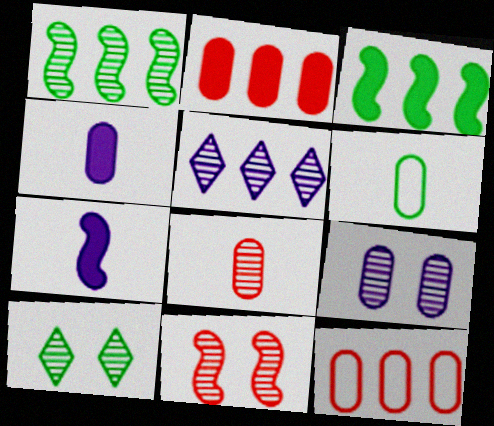[[2, 6, 9], 
[3, 5, 12], 
[3, 6, 10], 
[4, 6, 8], 
[7, 10, 12], 
[9, 10, 11]]